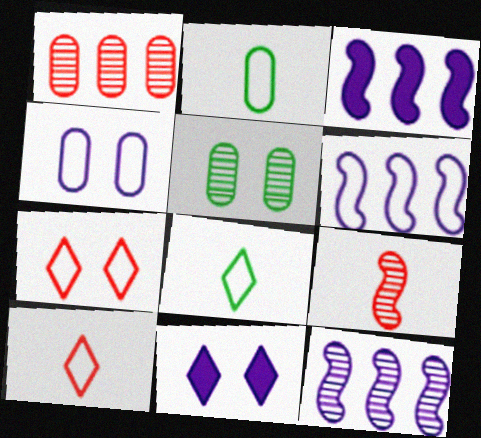[[2, 6, 7], 
[3, 5, 10], 
[3, 6, 12]]